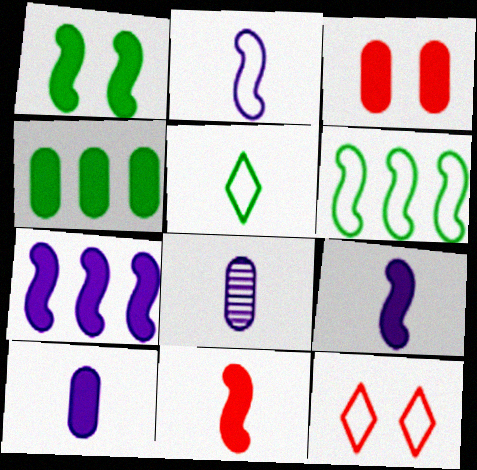[[1, 7, 11], 
[3, 4, 10], 
[5, 8, 11]]